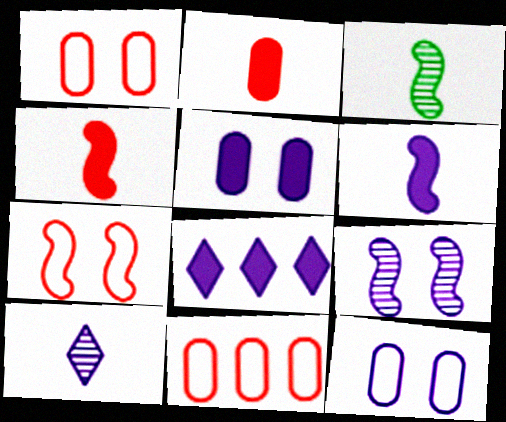[[1, 3, 8], 
[5, 6, 8]]